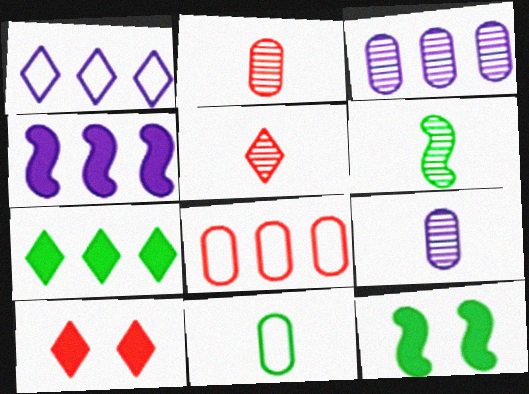[[1, 2, 12], 
[1, 3, 4], 
[5, 6, 9]]